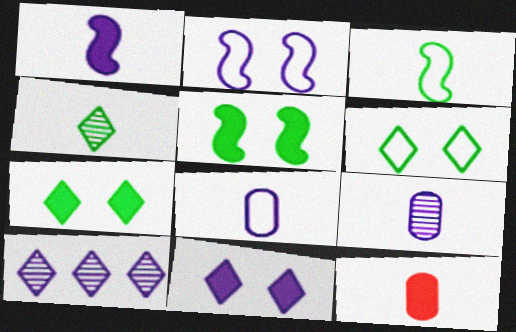[]